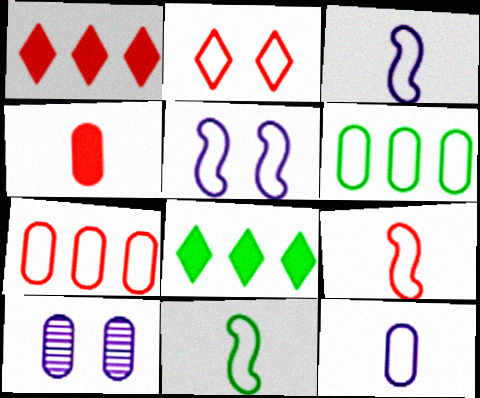[[1, 10, 11], 
[2, 3, 6], 
[2, 7, 9], 
[3, 9, 11], 
[4, 6, 10], 
[8, 9, 10]]